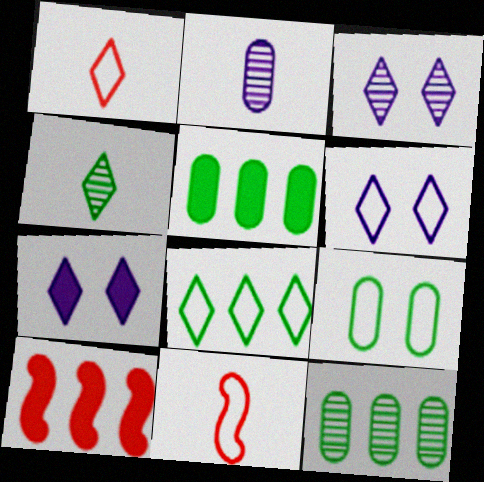[[1, 6, 8], 
[3, 5, 11], 
[3, 6, 7], 
[7, 11, 12]]